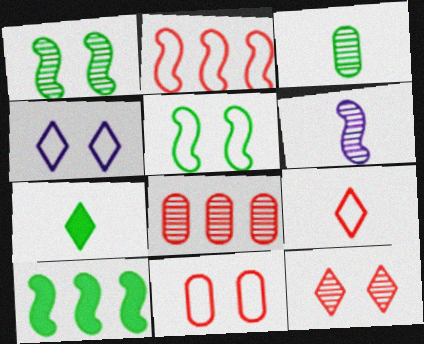[[2, 9, 11], 
[4, 5, 11]]